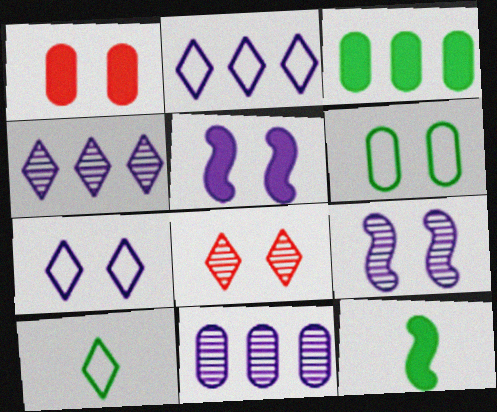[[5, 6, 8]]